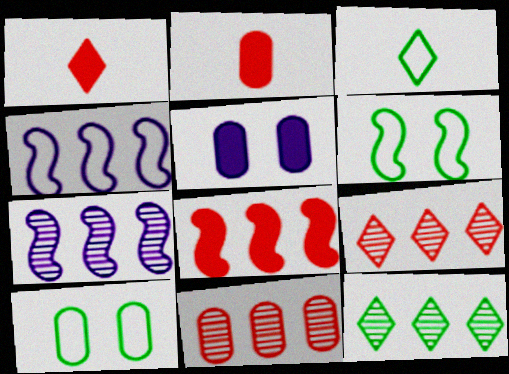[[1, 7, 10], 
[7, 11, 12]]